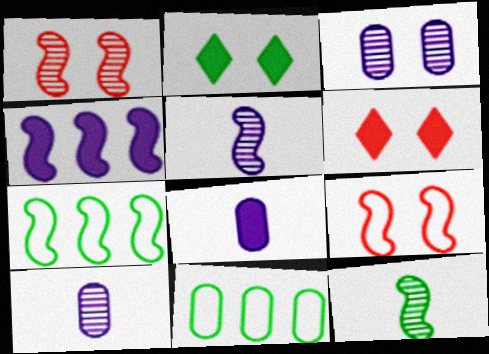[[2, 3, 9], 
[2, 11, 12], 
[4, 9, 12], 
[5, 6, 11], 
[6, 7, 10]]